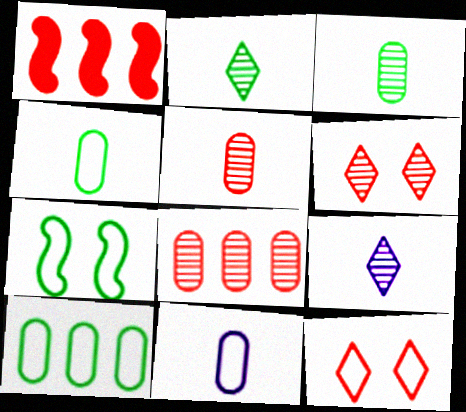[[1, 5, 12]]